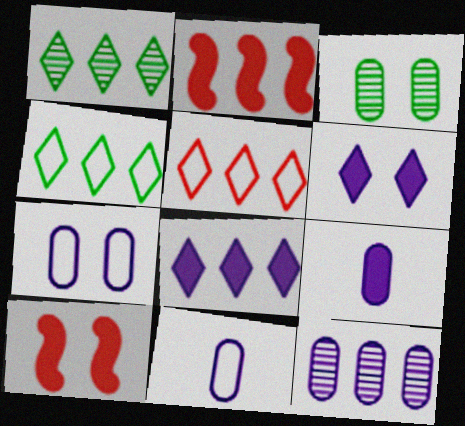[[1, 5, 8], 
[1, 10, 11], 
[2, 4, 12], 
[7, 9, 12]]